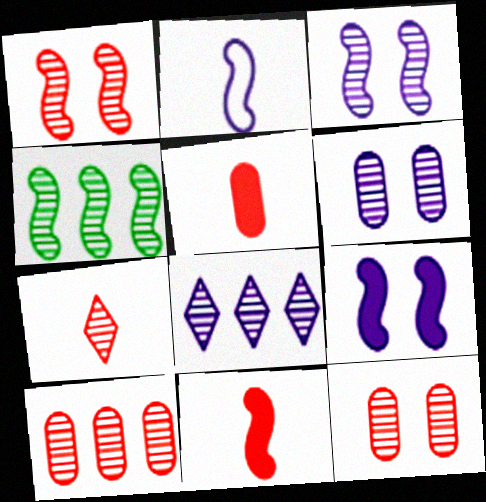[[1, 7, 10], 
[4, 6, 7], 
[4, 8, 10]]